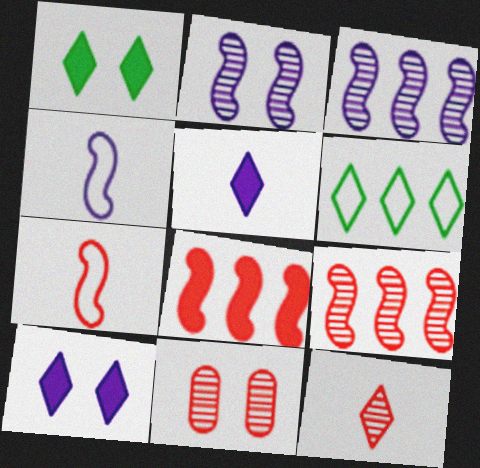[[6, 10, 12], 
[9, 11, 12]]